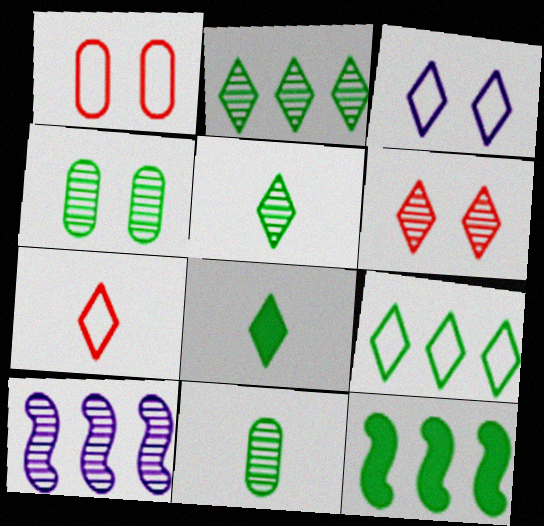[[1, 8, 10], 
[3, 7, 9], 
[6, 10, 11]]